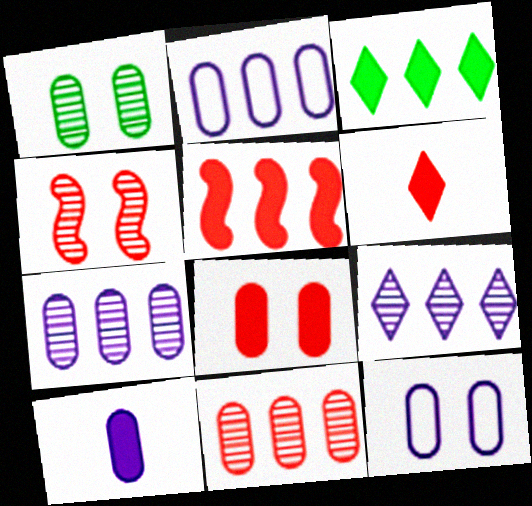[[1, 8, 12], 
[5, 6, 8], 
[7, 10, 12]]